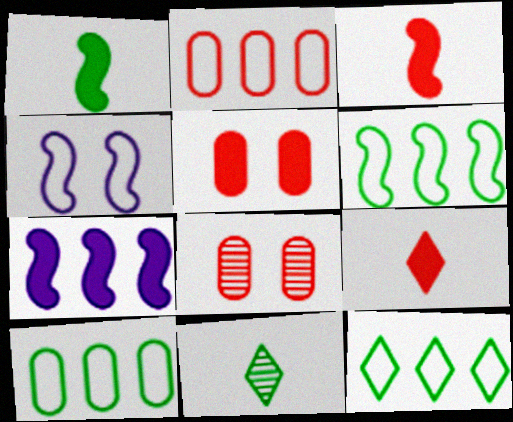[[6, 10, 12]]